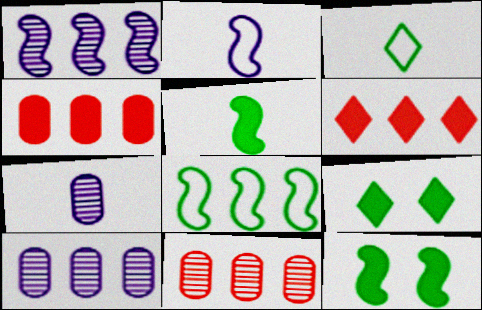[[2, 9, 11], 
[6, 8, 10]]